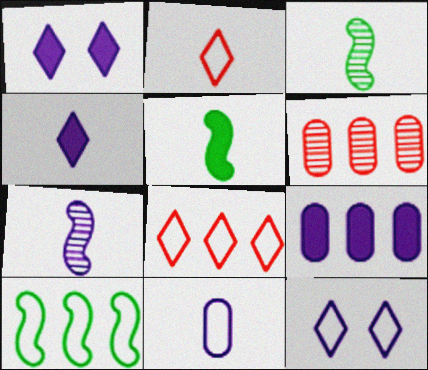[[4, 7, 11], 
[5, 6, 12], 
[7, 9, 12]]